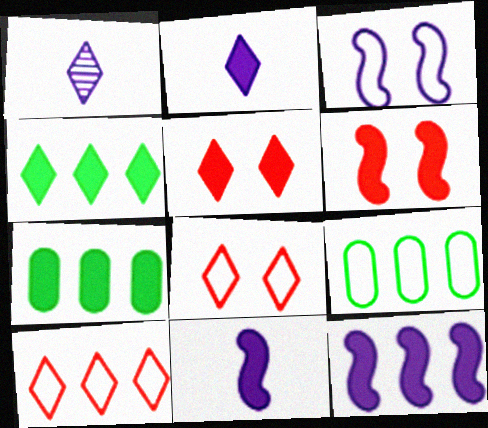[[1, 4, 8], 
[1, 6, 9], 
[2, 4, 5], 
[2, 6, 7], 
[5, 7, 11]]